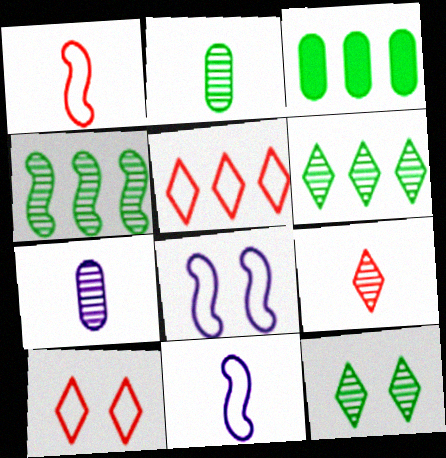[[2, 4, 12], 
[3, 8, 9]]